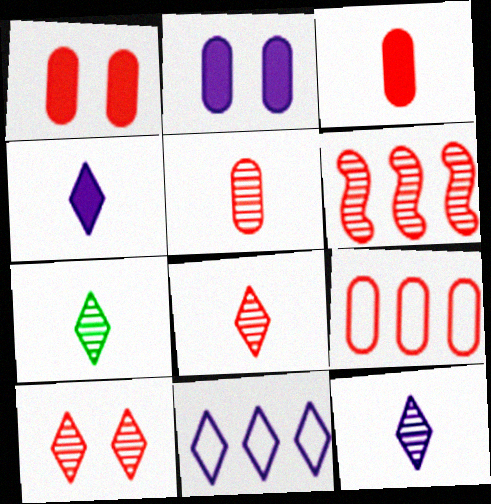[[1, 5, 9], 
[5, 6, 10], 
[7, 8, 12]]